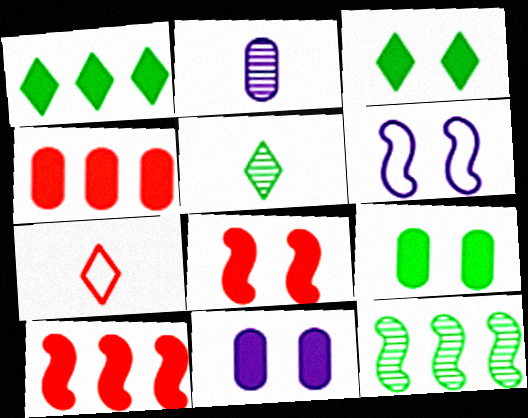[[3, 8, 11], 
[4, 5, 6], 
[7, 11, 12]]